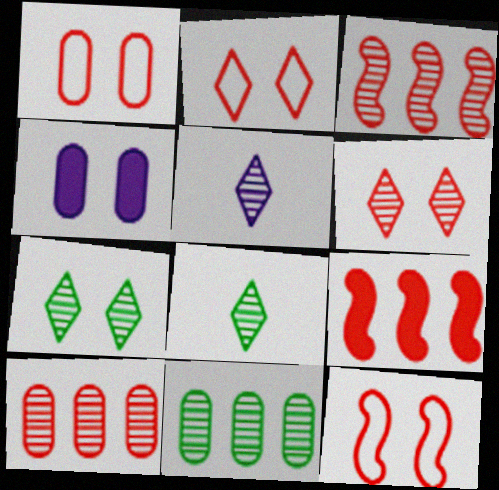[[1, 2, 12], 
[4, 7, 12]]